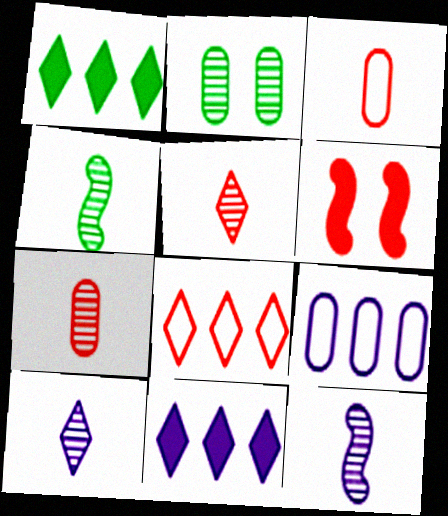[[4, 7, 10], 
[6, 7, 8]]